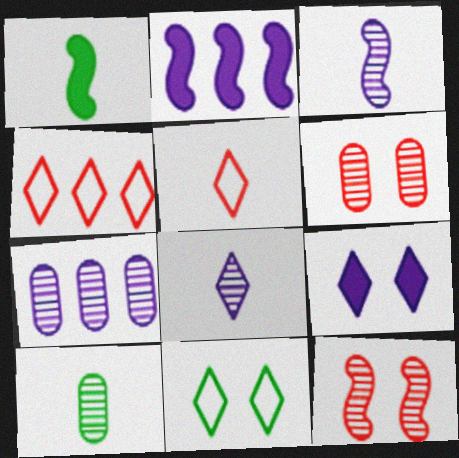[[6, 7, 10]]